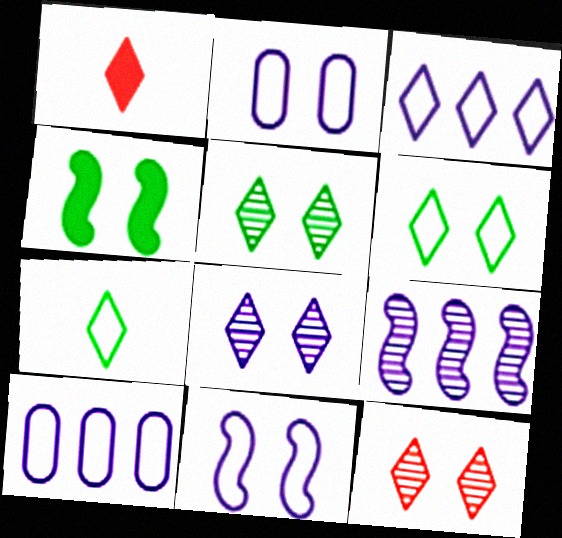[[1, 3, 5], 
[2, 4, 12], 
[5, 8, 12]]